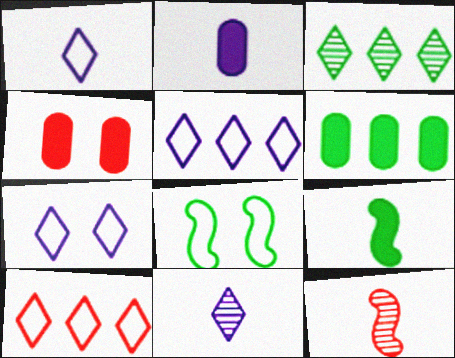[[1, 5, 7], 
[2, 4, 6], 
[4, 10, 12], 
[6, 7, 12]]